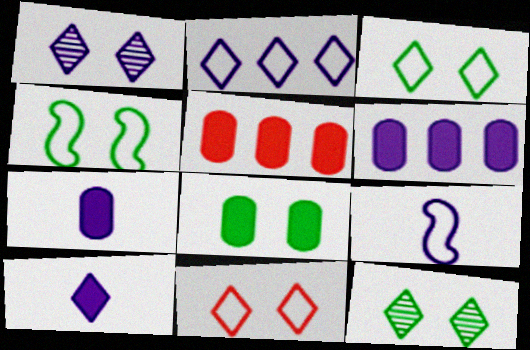[[1, 2, 10], 
[1, 6, 9], 
[4, 8, 12], 
[5, 7, 8], 
[5, 9, 12]]